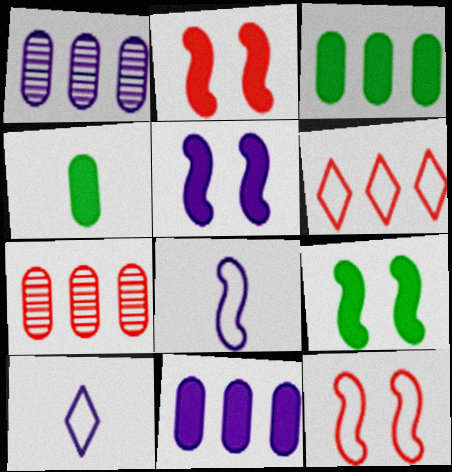[[1, 5, 10], 
[2, 5, 9], 
[7, 9, 10]]